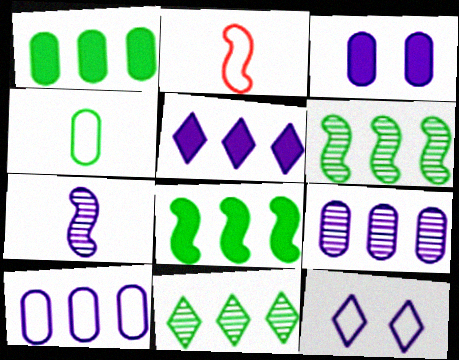[[2, 3, 11]]